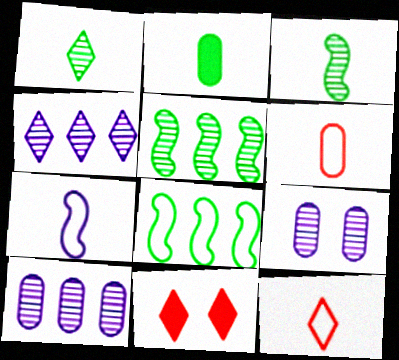[]